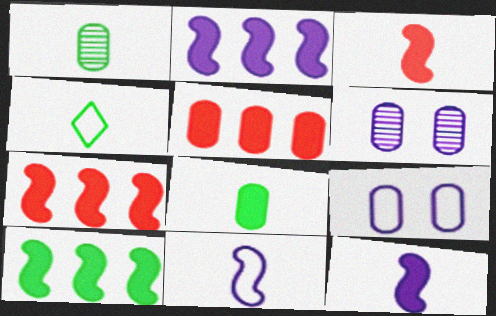[[1, 5, 9], 
[2, 7, 10], 
[4, 6, 7]]